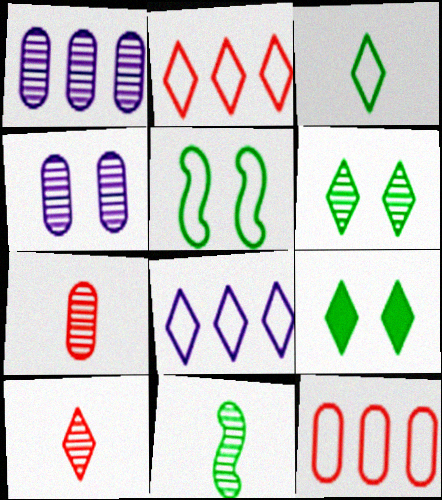[[8, 9, 10]]